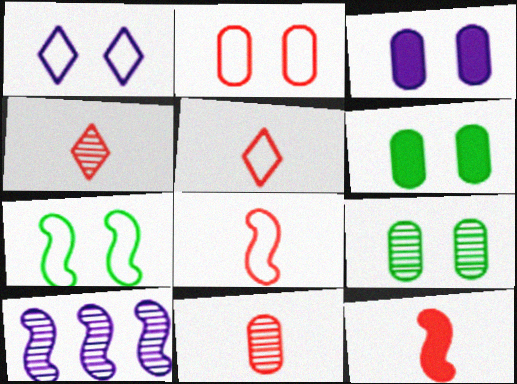[[1, 2, 7], 
[2, 3, 9], 
[4, 9, 10], 
[5, 6, 10], 
[5, 11, 12], 
[7, 10, 12]]